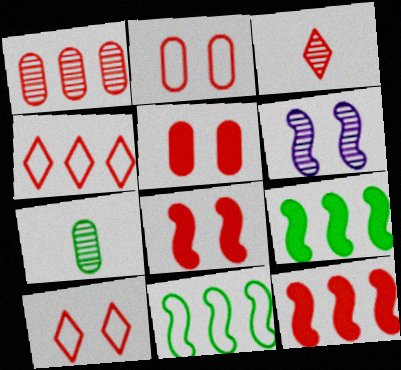[[1, 4, 12], 
[2, 3, 12]]